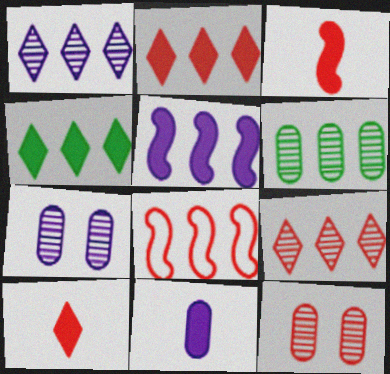[[8, 10, 12]]